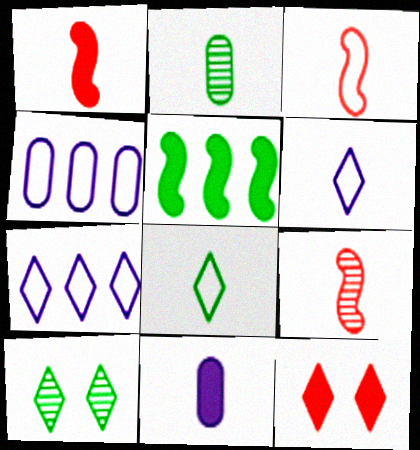[[1, 2, 6], 
[1, 3, 9], 
[1, 4, 10], 
[5, 11, 12], 
[8, 9, 11]]